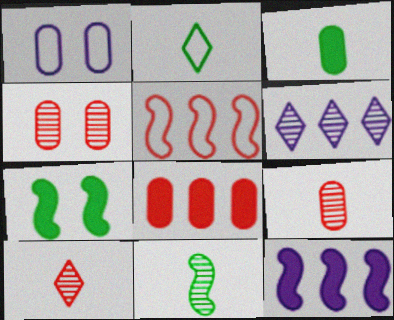[[1, 2, 5], 
[2, 3, 11], 
[2, 4, 12], 
[4, 6, 11]]